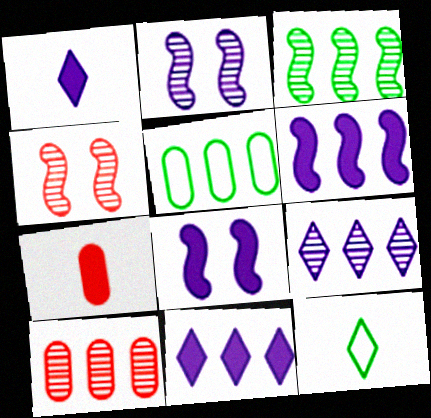[[1, 4, 5], 
[3, 9, 10], 
[8, 10, 12]]